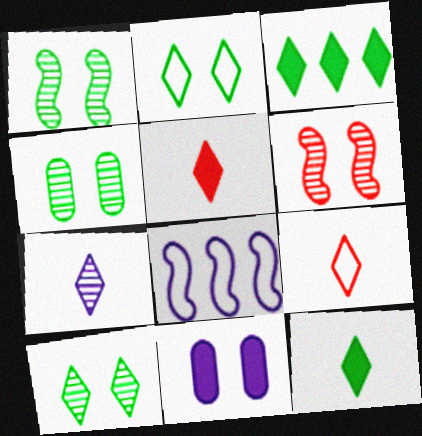[[1, 4, 10], 
[2, 6, 11], 
[4, 5, 8], 
[7, 8, 11], 
[7, 9, 12]]